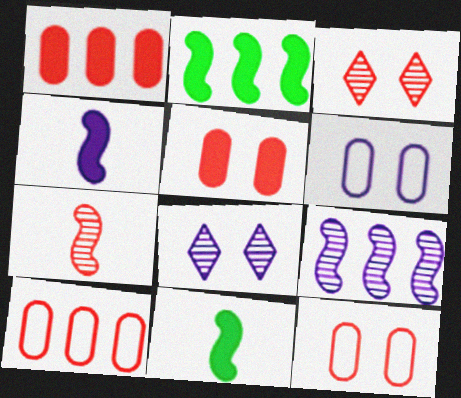[[8, 10, 11]]